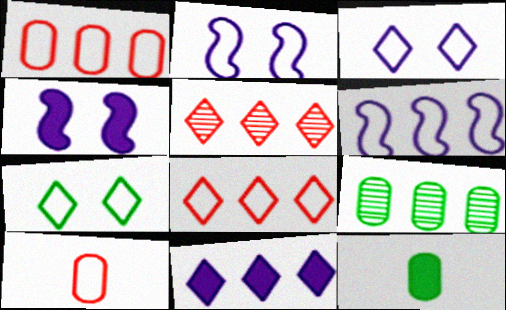[[2, 5, 12], 
[6, 7, 10]]